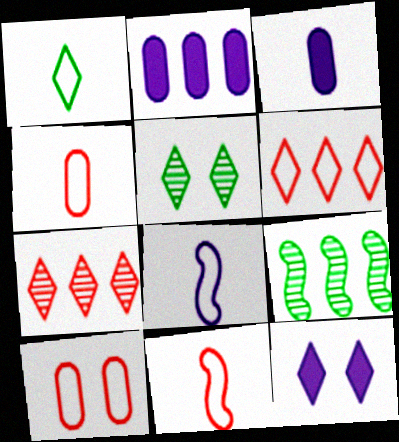[[1, 4, 8], 
[1, 7, 12], 
[2, 5, 11], 
[2, 6, 9], 
[4, 9, 12], 
[6, 10, 11]]